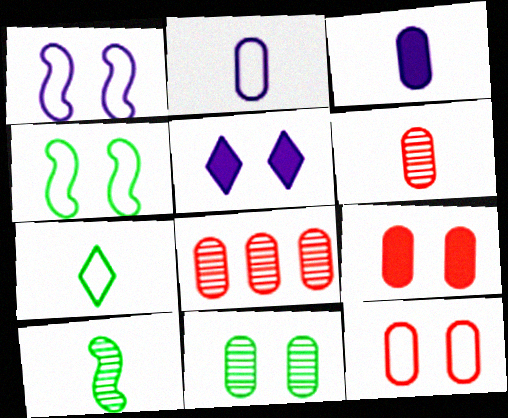[]